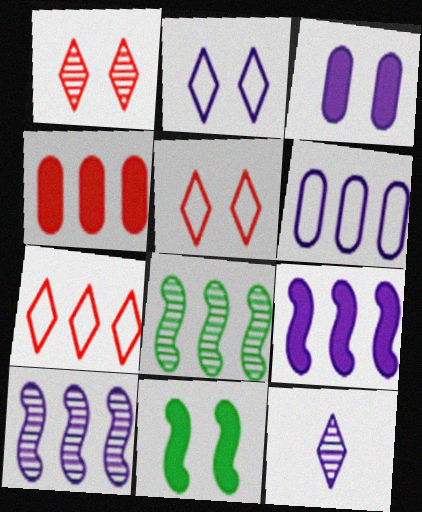[]